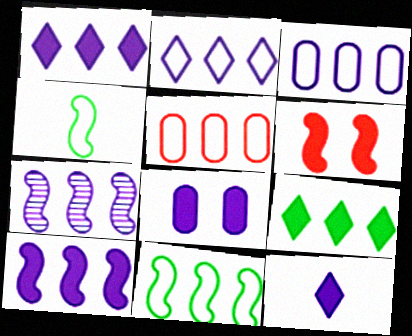[[1, 3, 7], 
[2, 5, 11], 
[4, 6, 7], 
[5, 7, 9], 
[8, 10, 12]]